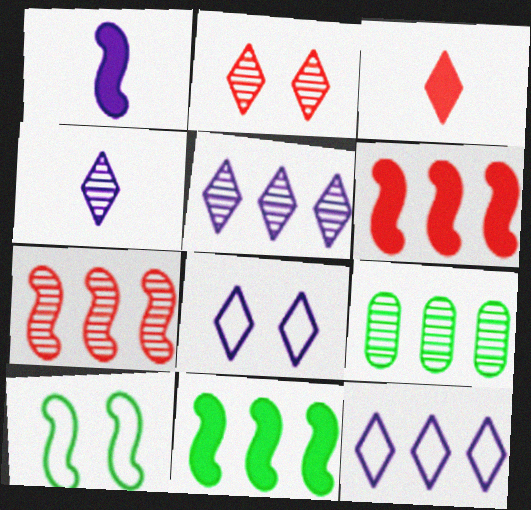[[1, 7, 10], 
[5, 7, 9], 
[6, 9, 12]]